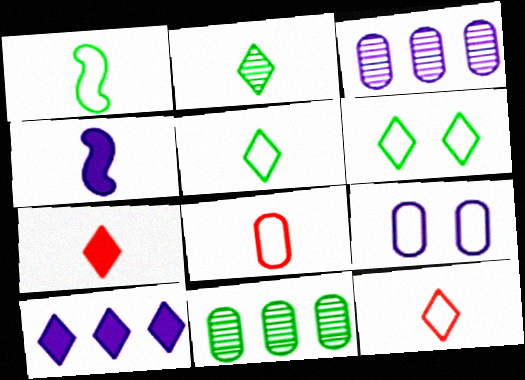[[2, 4, 8]]